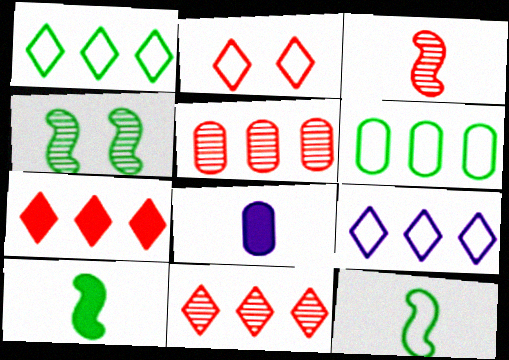[]